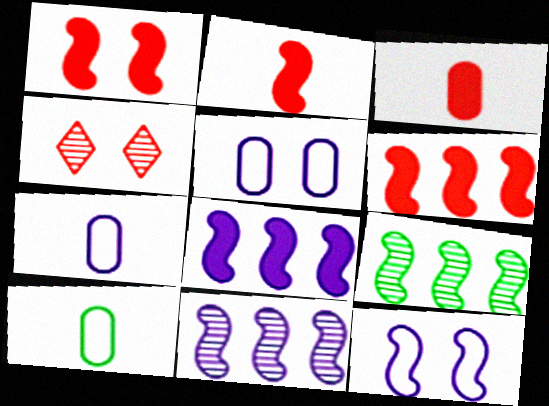[[1, 2, 6], 
[2, 9, 12], 
[4, 8, 10]]